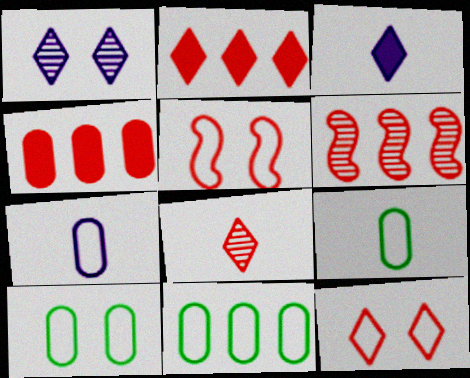[[2, 8, 12], 
[3, 6, 10], 
[4, 5, 8], 
[9, 10, 11]]